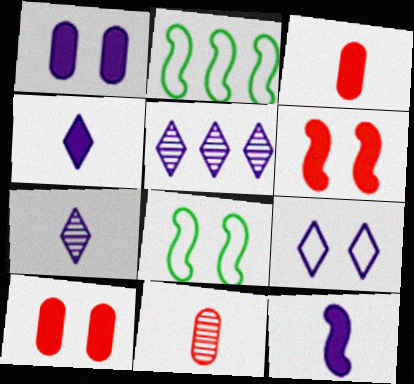[[2, 7, 10], 
[3, 5, 8], 
[4, 5, 9]]